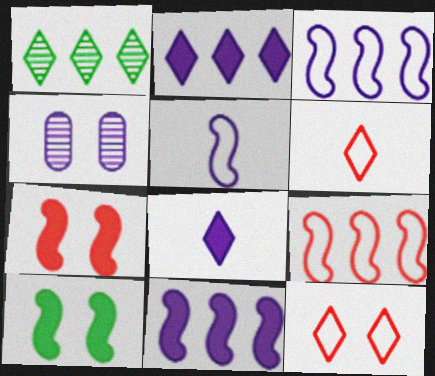[[1, 8, 12], 
[2, 4, 5], 
[3, 4, 8], 
[4, 10, 12]]